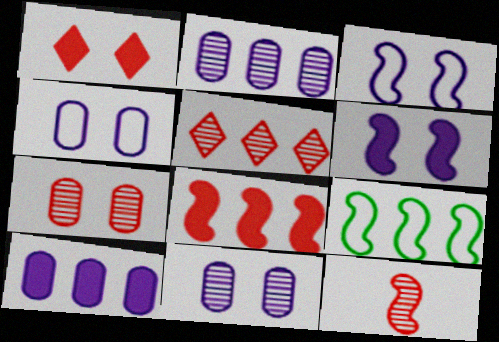[[5, 7, 12], 
[5, 9, 10], 
[6, 9, 12]]